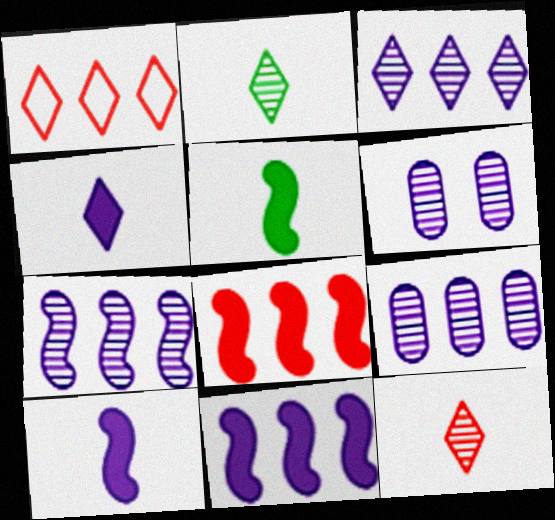[[1, 5, 6], 
[3, 7, 9]]